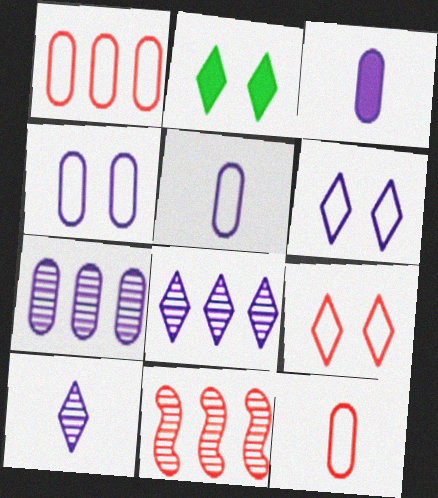[[2, 5, 11], 
[3, 4, 7]]